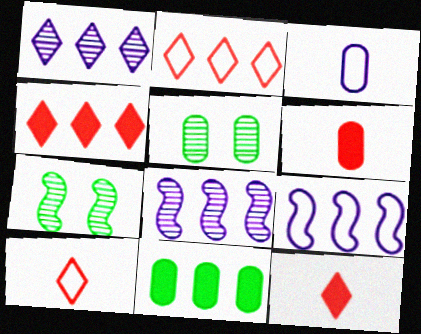[[2, 8, 11], 
[3, 4, 7], 
[5, 9, 12]]